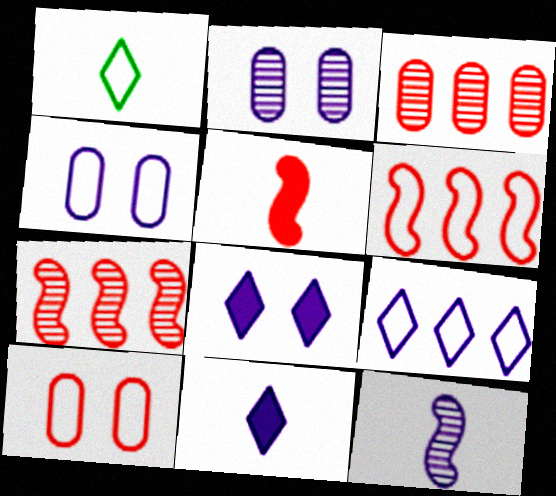[[1, 4, 6]]